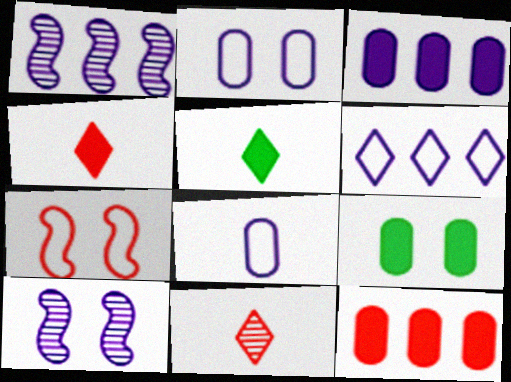[[1, 3, 6], 
[7, 11, 12]]